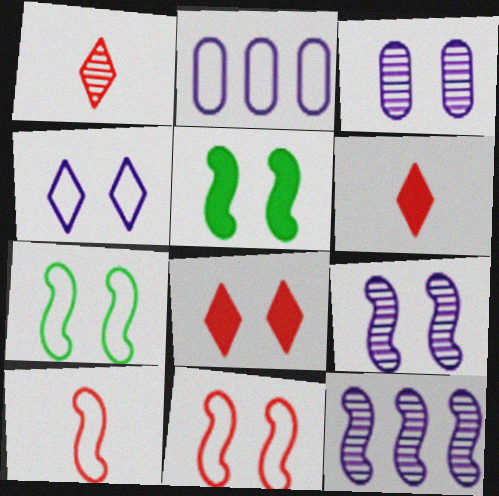[[1, 2, 5], 
[3, 7, 8], 
[5, 9, 11], 
[5, 10, 12]]